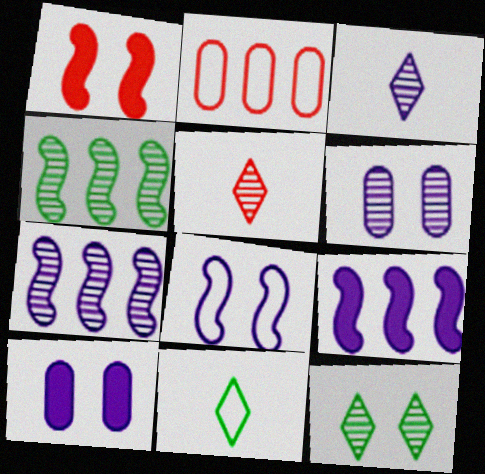[[1, 2, 5], 
[2, 8, 11], 
[3, 6, 7], 
[4, 5, 6]]